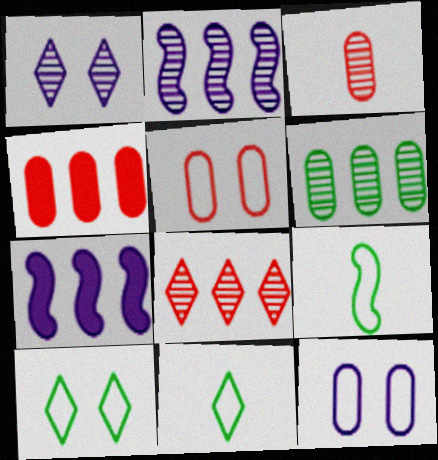[[1, 4, 9], 
[2, 6, 8], 
[3, 4, 5], 
[3, 7, 10]]